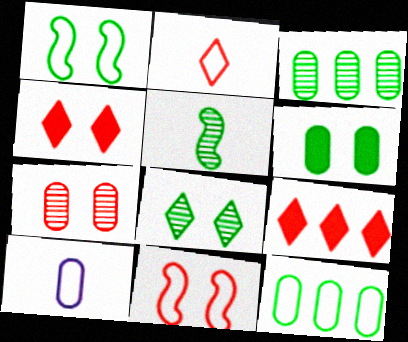[[1, 6, 8], 
[3, 5, 8], 
[4, 7, 11]]